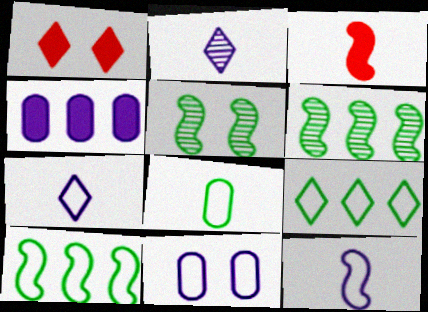[[1, 2, 9], 
[1, 5, 11], 
[2, 3, 8]]